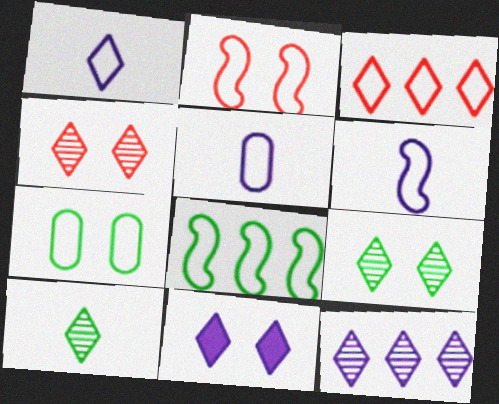[[1, 5, 6], 
[1, 11, 12], 
[2, 6, 8], 
[3, 6, 7], 
[3, 10, 11], 
[4, 10, 12]]